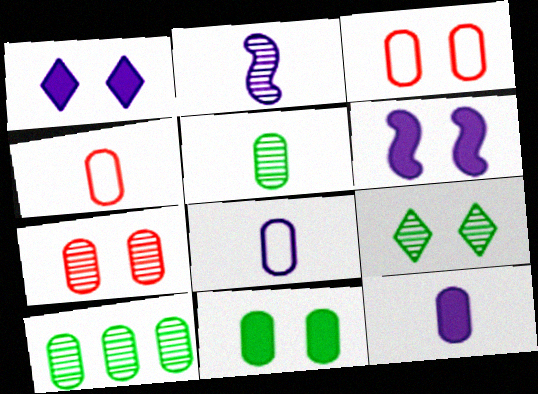[[3, 6, 9], 
[3, 10, 12], 
[4, 5, 12]]